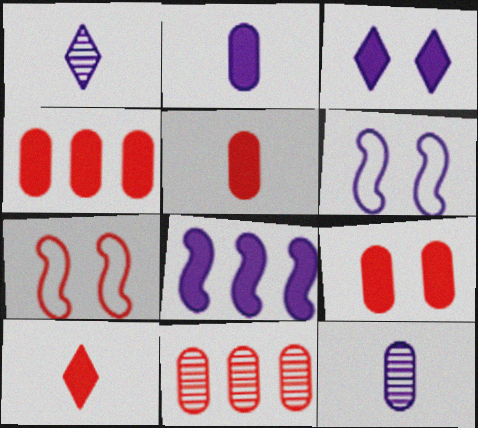[[2, 3, 8], 
[4, 5, 9], 
[7, 10, 11]]